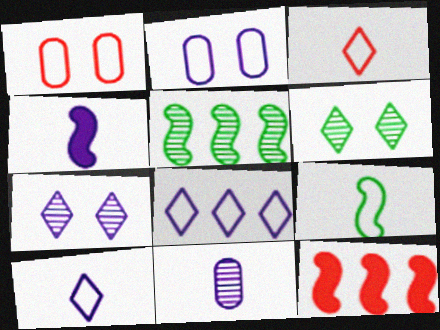[[1, 8, 9], 
[4, 10, 11]]